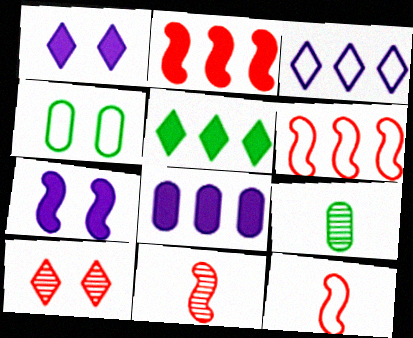[[1, 6, 9], 
[2, 5, 8], 
[3, 4, 12], 
[4, 7, 10]]